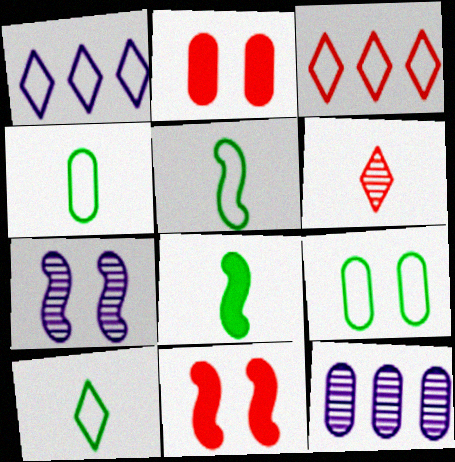[[2, 4, 12], 
[4, 5, 10], 
[10, 11, 12]]